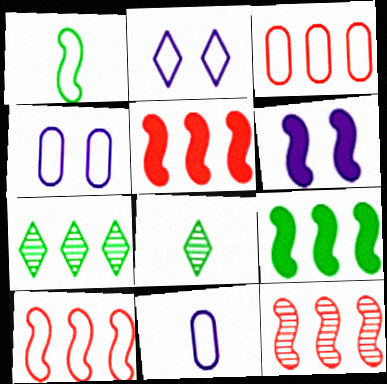[[1, 2, 3], 
[1, 6, 12], 
[3, 6, 8], 
[4, 5, 8], 
[5, 10, 12]]